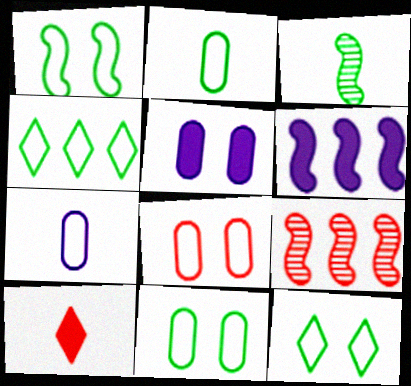[[1, 2, 4], 
[1, 11, 12], 
[3, 7, 10], 
[8, 9, 10]]